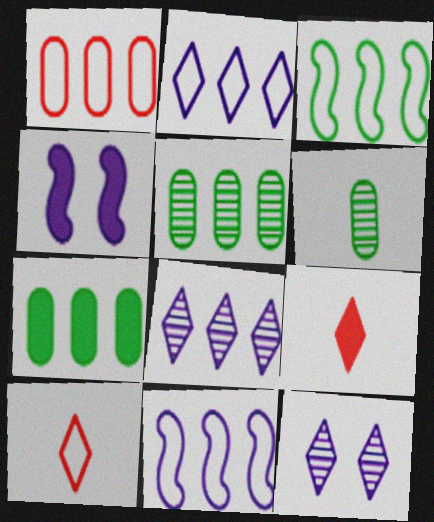[[1, 2, 3], 
[4, 5, 10], 
[4, 7, 9]]